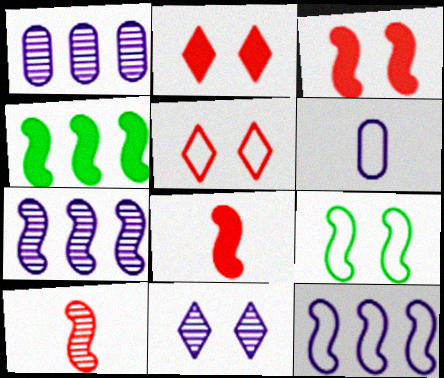[[7, 8, 9]]